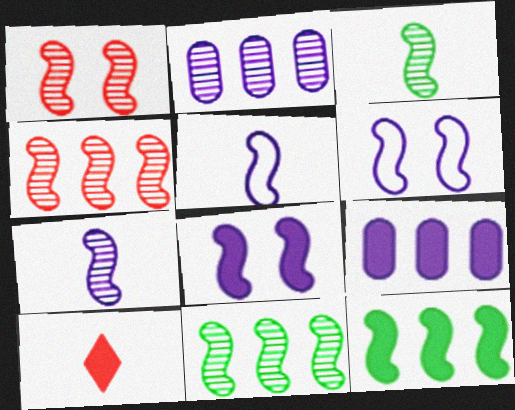[[1, 5, 12], 
[1, 7, 11]]